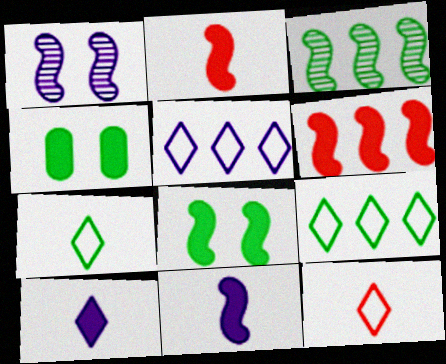[[3, 4, 7], 
[4, 6, 10], 
[6, 8, 11]]